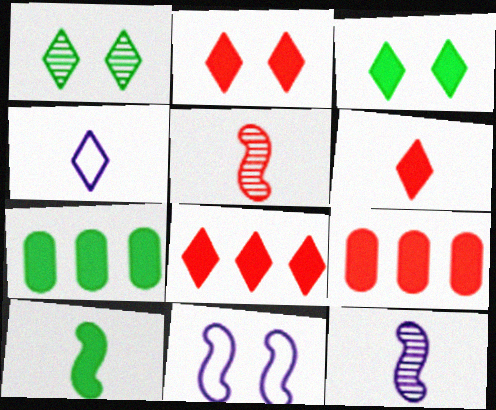[[1, 4, 8], 
[2, 6, 8], 
[3, 7, 10]]